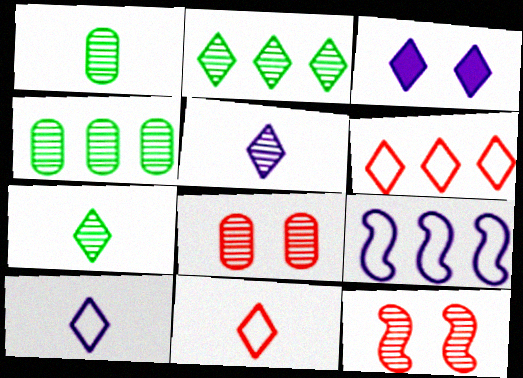[[2, 3, 11], 
[3, 6, 7], 
[4, 5, 12]]